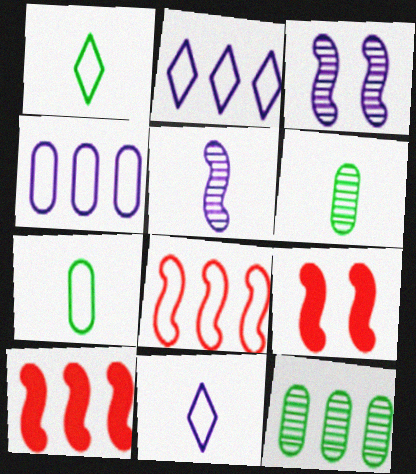[[2, 6, 9], 
[2, 10, 12], 
[9, 11, 12]]